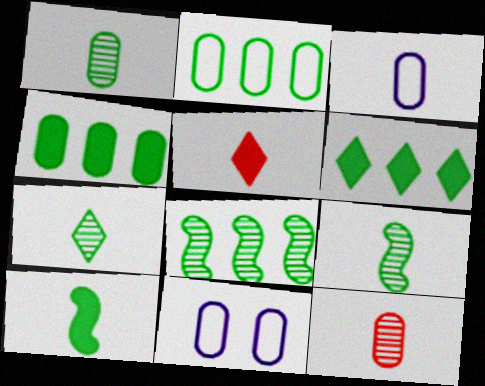[[1, 7, 9], 
[2, 6, 8], 
[3, 5, 9], 
[4, 11, 12], 
[5, 8, 11]]